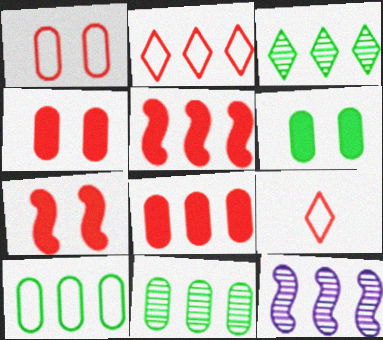[[6, 9, 12]]